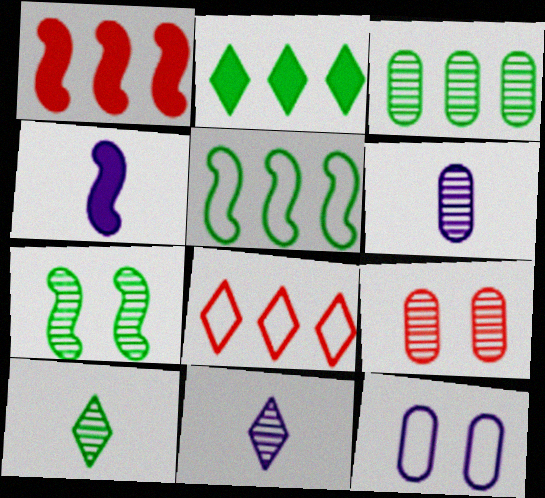[[1, 10, 12], 
[2, 3, 5], 
[3, 6, 9], 
[3, 7, 10]]